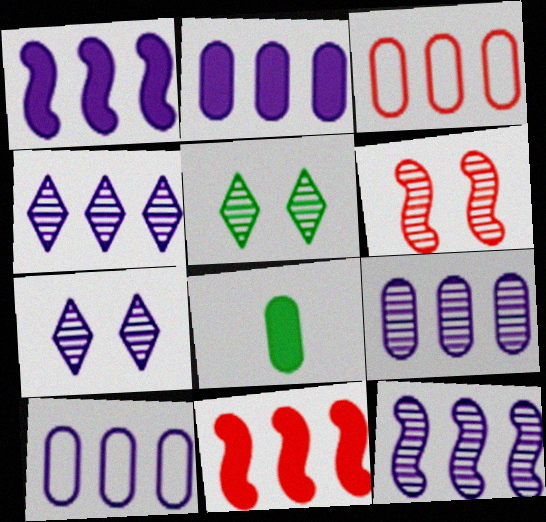[[1, 4, 10], 
[2, 9, 10], 
[4, 9, 12]]